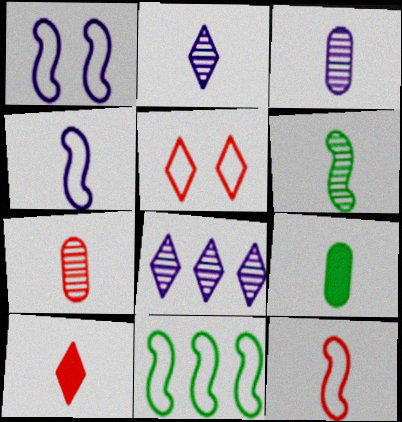[[1, 11, 12], 
[2, 6, 7], 
[2, 9, 12], 
[7, 10, 12]]